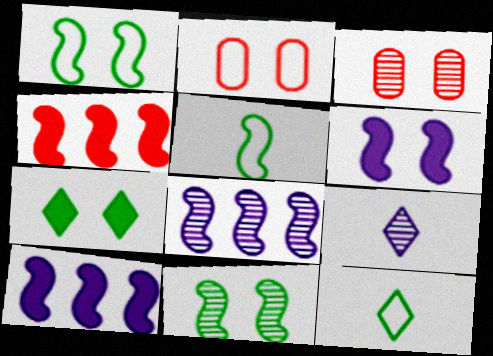[[3, 10, 12]]